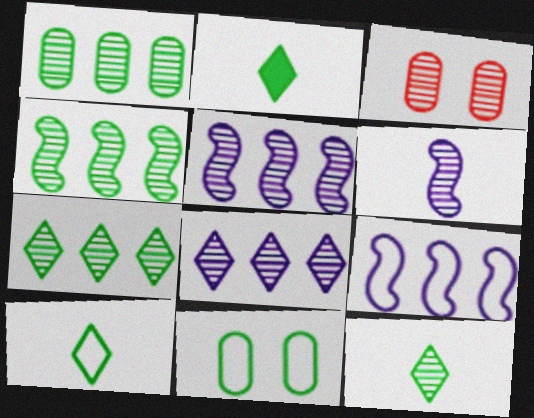[[1, 4, 7], 
[2, 3, 9], 
[2, 4, 11], 
[2, 10, 12], 
[3, 5, 12], 
[3, 6, 7]]